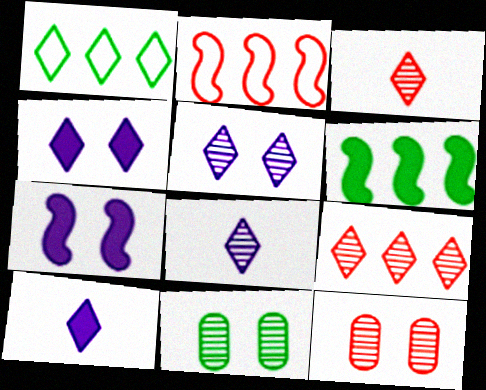[[1, 3, 4], 
[2, 10, 11]]